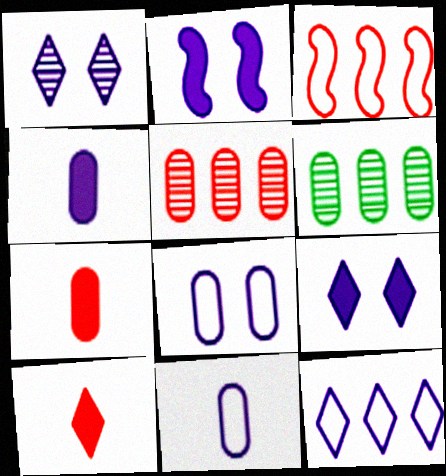[[1, 2, 8], 
[6, 7, 8]]